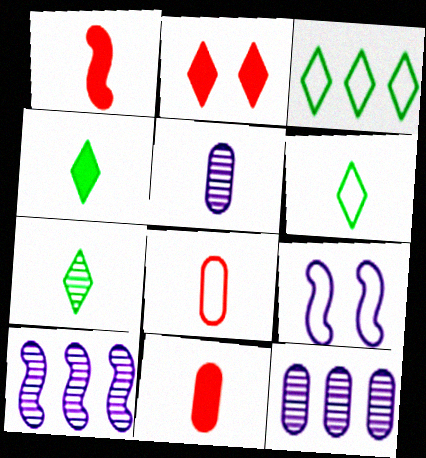[[1, 5, 6], 
[3, 8, 9], 
[4, 6, 7]]